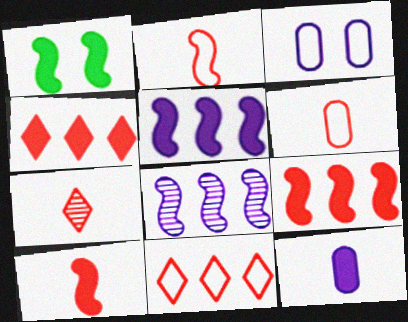[[1, 2, 8], 
[1, 4, 12], 
[1, 5, 10], 
[6, 7, 10]]